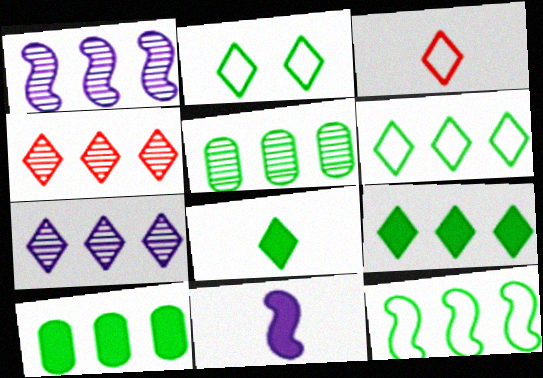[[1, 4, 5], 
[5, 9, 12]]